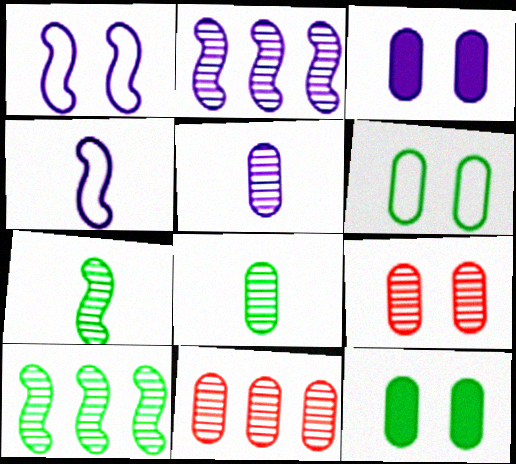[[3, 6, 9]]